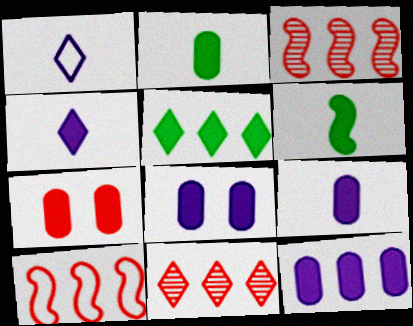[[2, 7, 12], 
[8, 9, 12]]